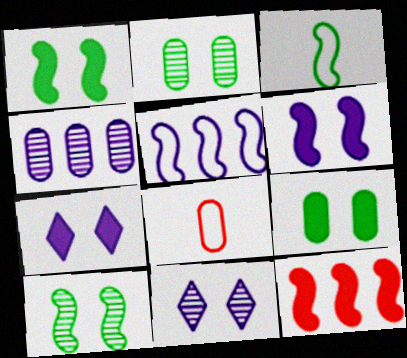[[4, 8, 9]]